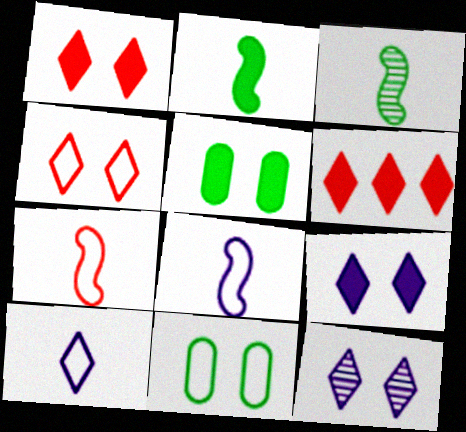[]